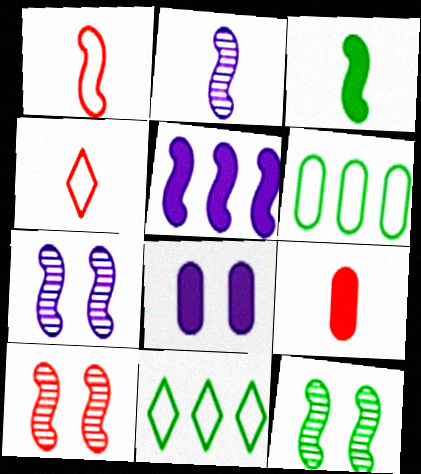[[1, 2, 3], 
[1, 5, 12], 
[7, 9, 11], 
[7, 10, 12]]